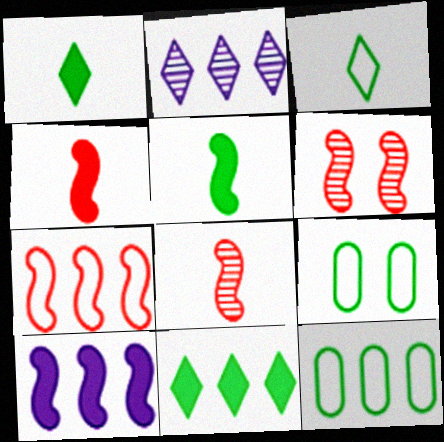[[2, 4, 9], 
[4, 6, 7]]